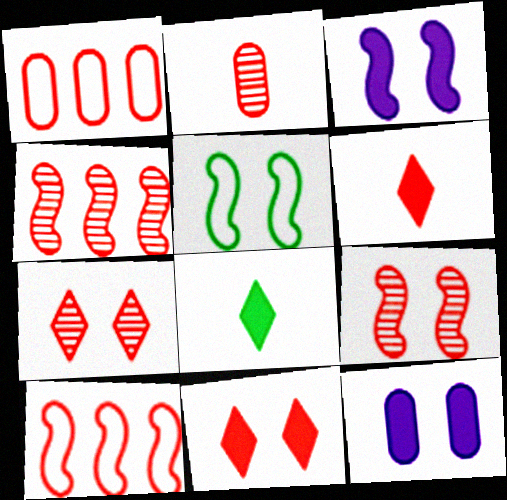[[1, 6, 9], 
[2, 4, 7], 
[2, 10, 11], 
[3, 5, 9], 
[5, 7, 12]]